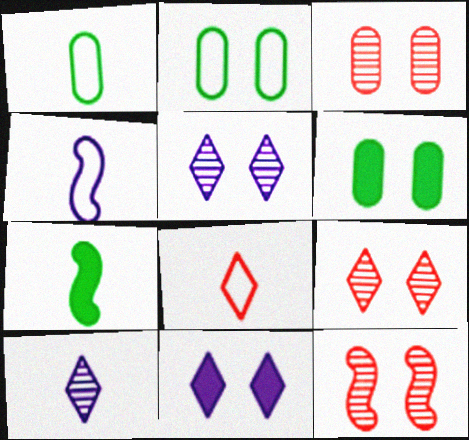[[1, 4, 8], 
[2, 11, 12], 
[3, 9, 12]]